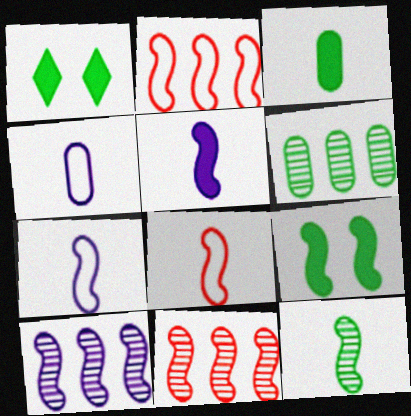[[1, 4, 11], 
[5, 8, 12], 
[7, 9, 11], 
[8, 9, 10]]